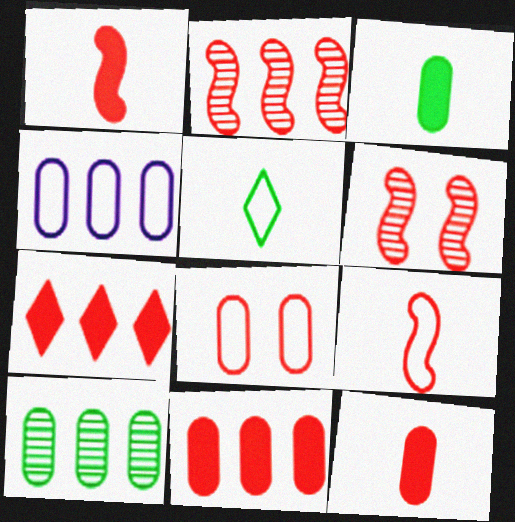[[4, 10, 11]]